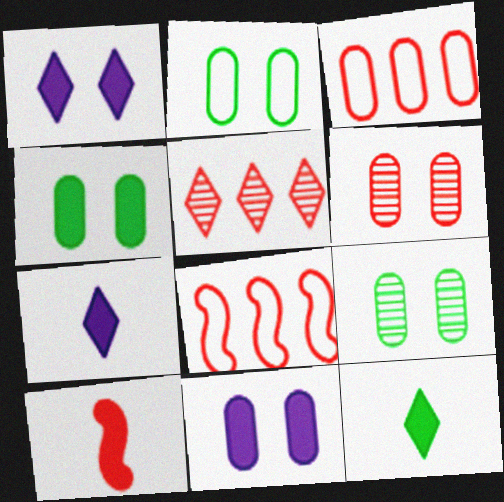[[2, 4, 9], 
[2, 6, 11], 
[7, 8, 9]]